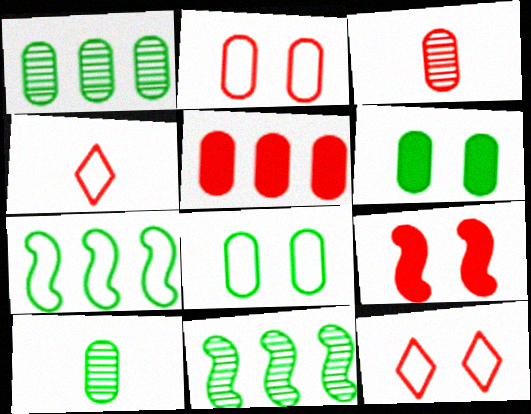[[2, 3, 5]]